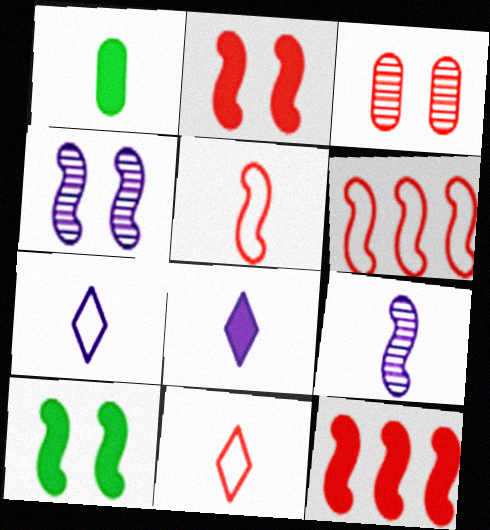[[1, 9, 11], 
[3, 11, 12], 
[6, 9, 10]]